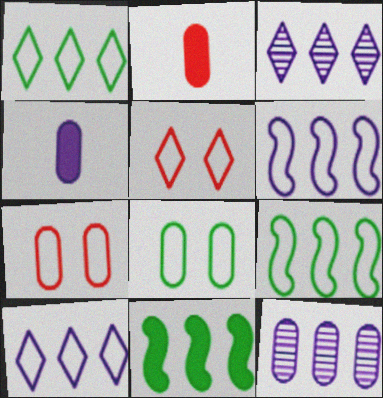[[2, 8, 12]]